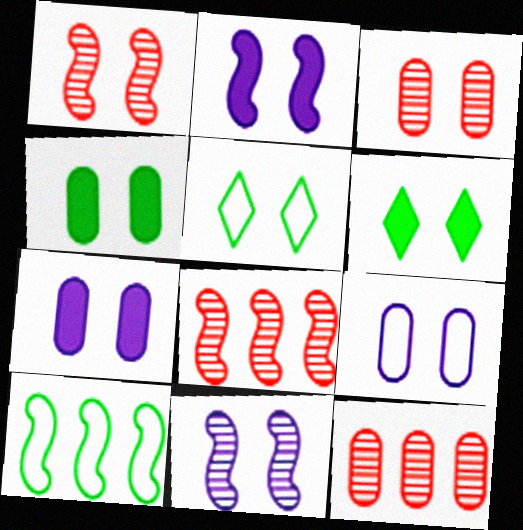[[1, 5, 7], 
[1, 6, 9], 
[2, 3, 5], 
[3, 4, 9]]